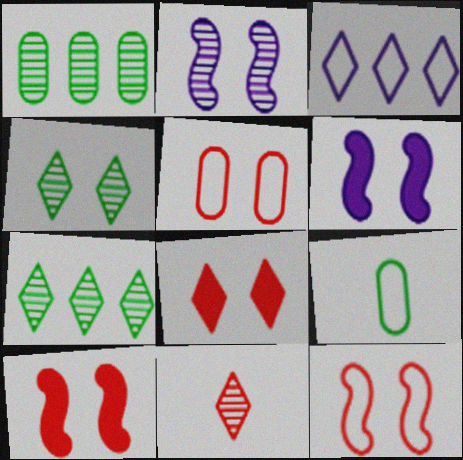[[1, 2, 11], 
[3, 9, 12], 
[4, 5, 6]]